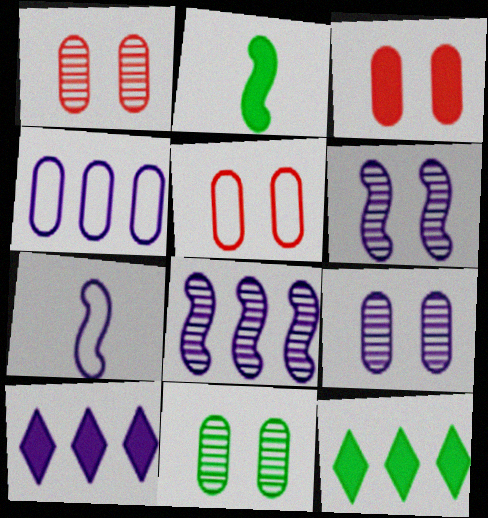[[1, 3, 5], 
[1, 7, 12], 
[1, 9, 11], 
[2, 3, 10], 
[4, 8, 10], 
[7, 9, 10]]